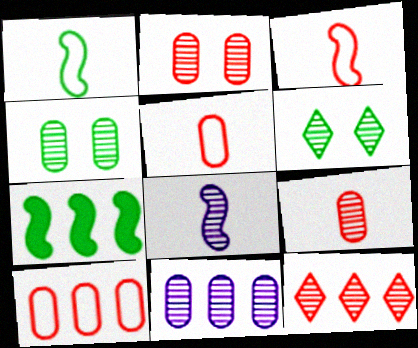[[4, 8, 12], 
[4, 9, 11]]